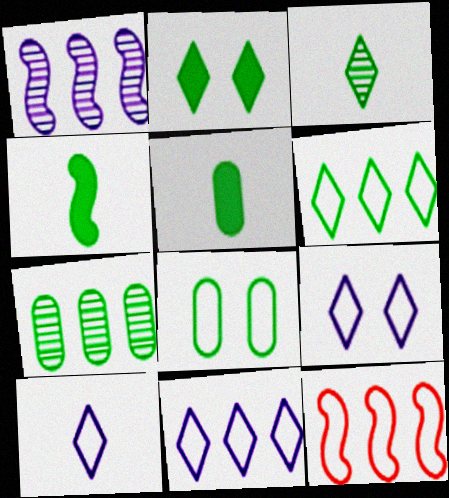[[2, 3, 6], 
[5, 7, 8], 
[8, 10, 12], 
[9, 10, 11]]